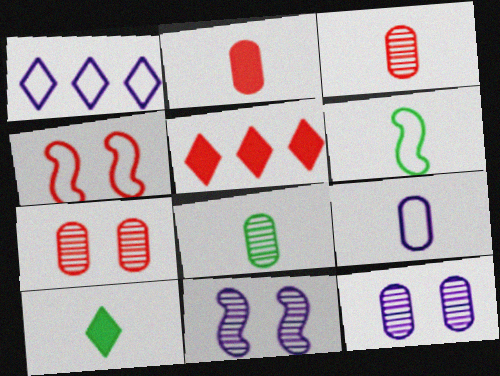[[2, 8, 9], 
[3, 4, 5], 
[5, 6, 12], 
[6, 8, 10]]